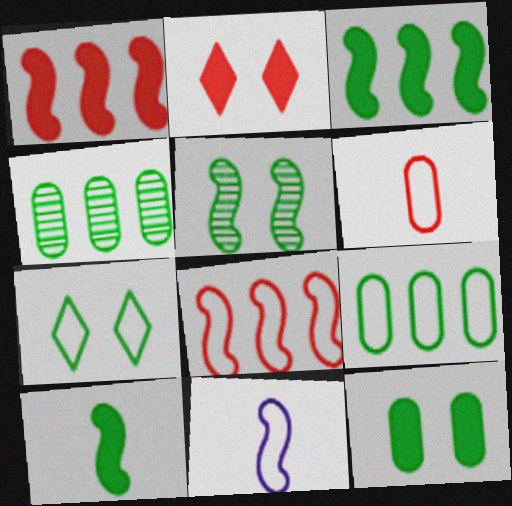[[1, 5, 11], 
[2, 4, 11], 
[4, 7, 10], 
[5, 7, 12]]